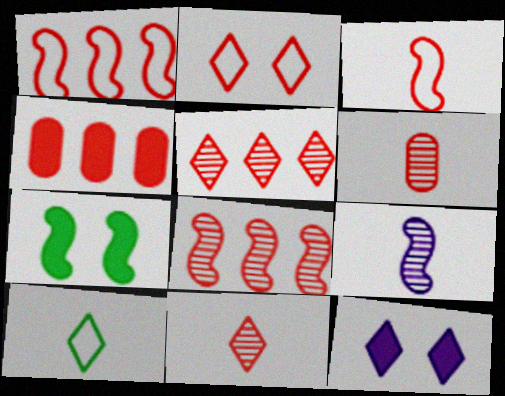[[1, 4, 5], 
[1, 7, 9], 
[5, 10, 12]]